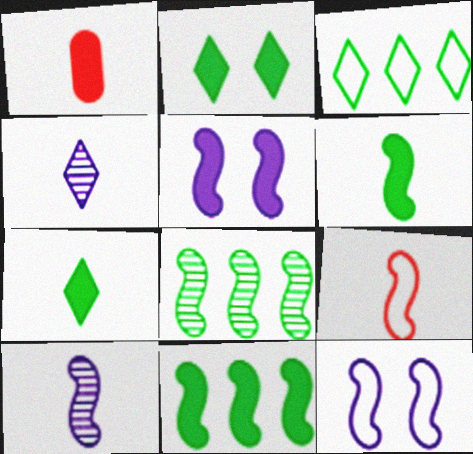[[5, 8, 9], 
[6, 9, 10]]